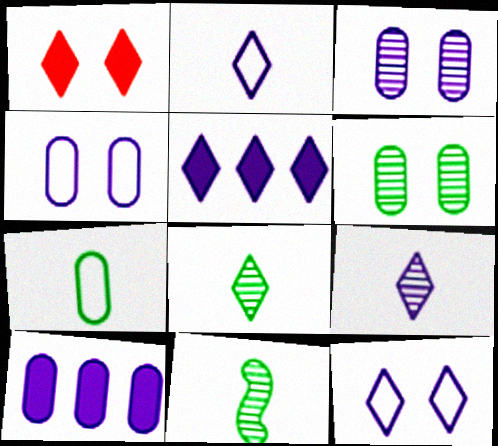[[5, 9, 12]]